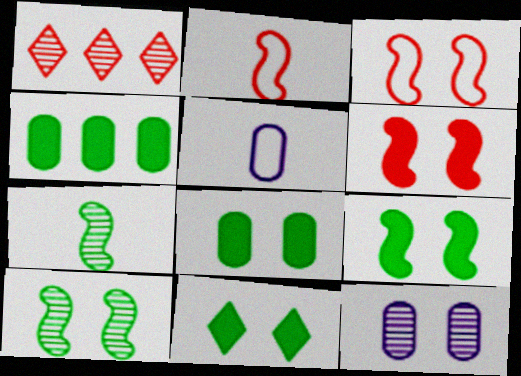[[1, 5, 9], 
[1, 7, 12], 
[3, 11, 12], 
[8, 9, 11]]